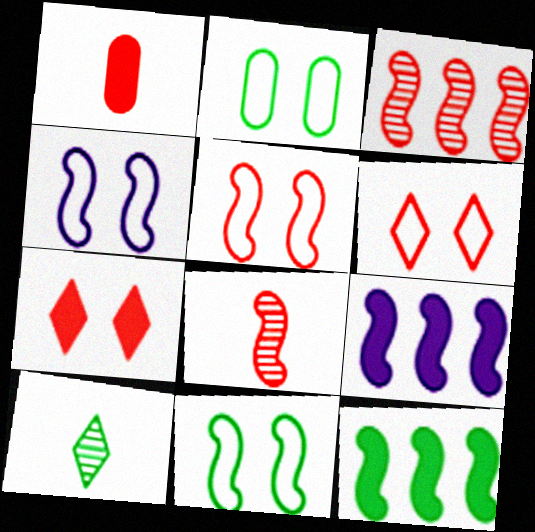[[1, 3, 6], 
[2, 4, 6], 
[2, 10, 12], 
[4, 5, 11], 
[4, 8, 12], 
[8, 9, 11]]